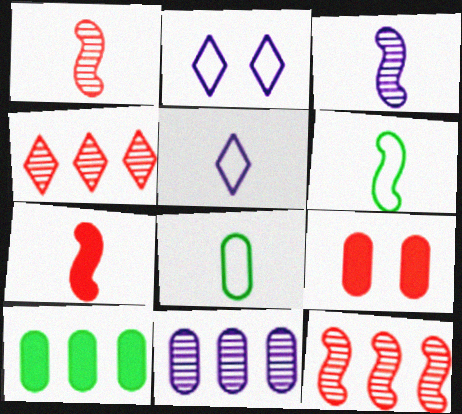[[1, 2, 10], 
[3, 6, 7], 
[8, 9, 11]]